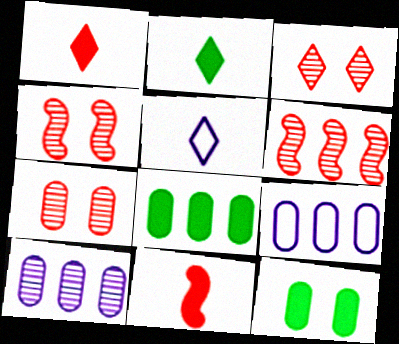[[2, 4, 9], 
[3, 4, 7], 
[4, 5, 8], 
[5, 6, 12]]